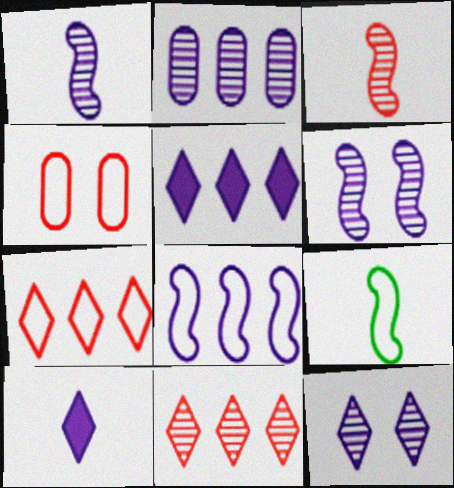[[1, 2, 12], 
[2, 5, 8]]